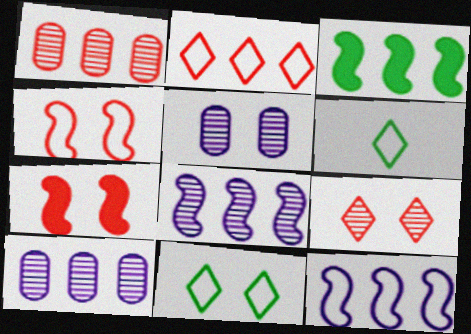[[2, 3, 10], 
[5, 7, 11], 
[6, 7, 10]]